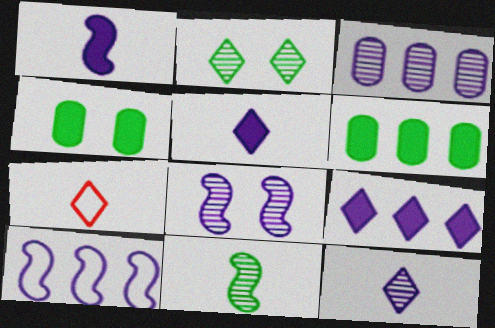[[1, 8, 10], 
[2, 7, 9], 
[3, 8, 12], 
[3, 9, 10], 
[6, 7, 8]]